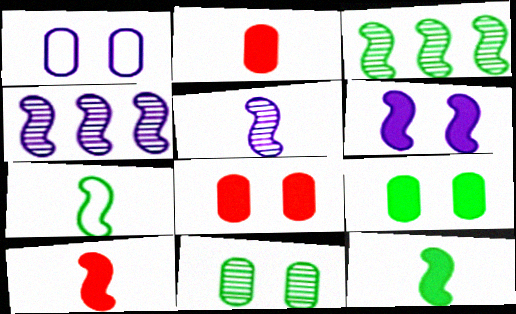[[1, 8, 11], 
[5, 7, 10]]